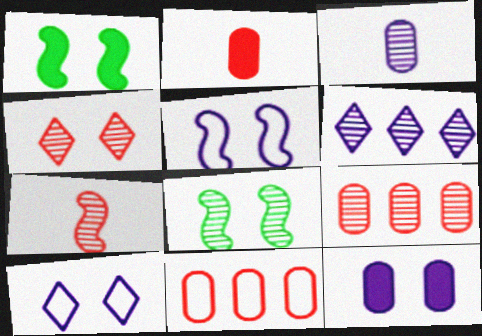[[4, 7, 9]]